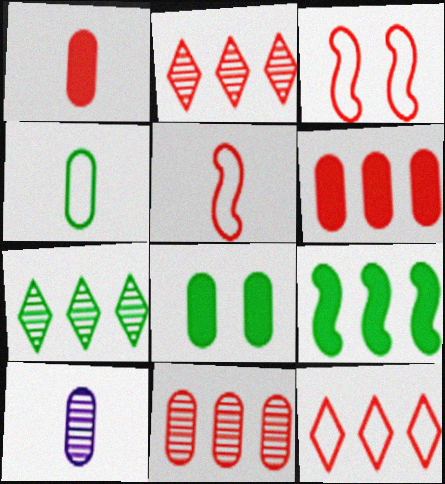[[1, 2, 3], 
[1, 4, 10]]